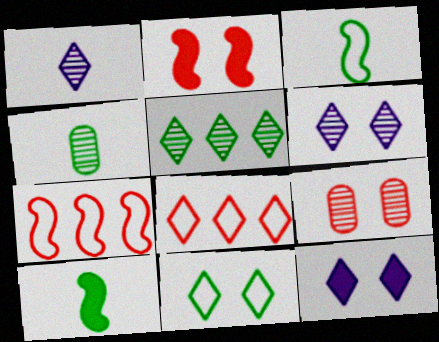[[4, 7, 12]]